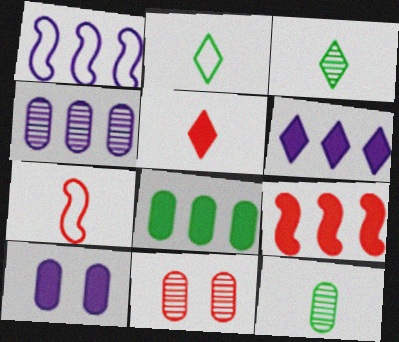[[1, 4, 6], 
[4, 11, 12], 
[6, 8, 9]]